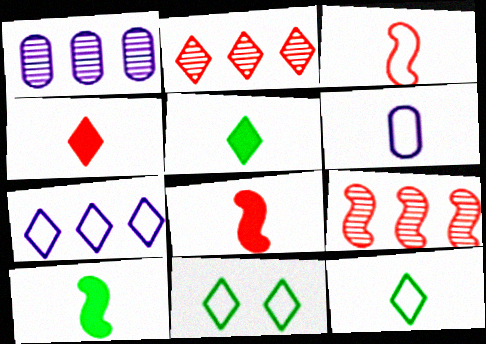[[1, 8, 11], 
[3, 6, 12]]